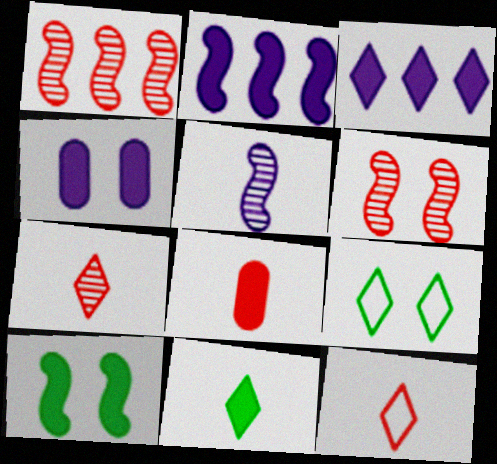[[3, 7, 9], 
[3, 8, 10], 
[4, 6, 9]]